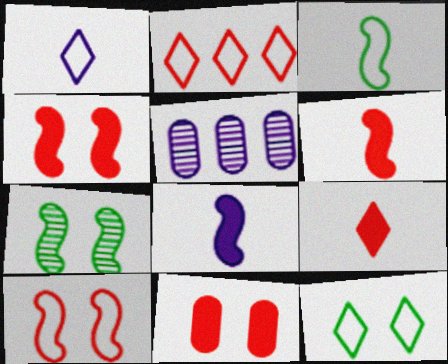[[1, 2, 12], 
[5, 6, 12]]